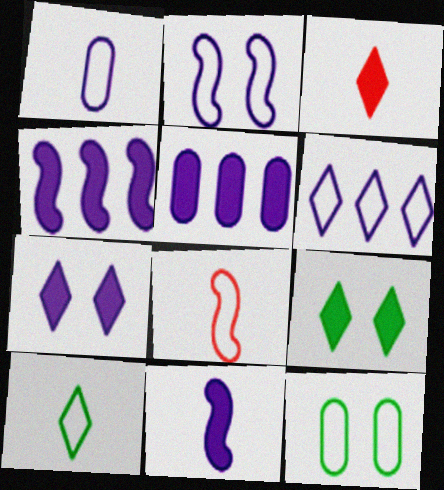[[1, 2, 6], 
[1, 8, 10], 
[5, 7, 11], 
[6, 8, 12]]